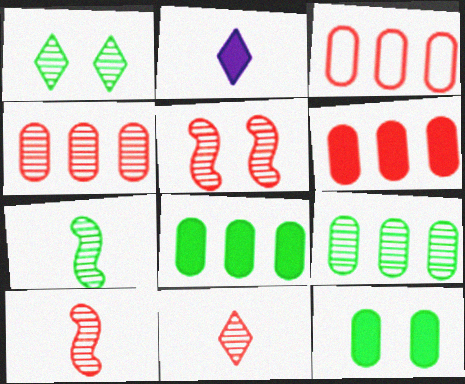[[1, 7, 9], 
[3, 4, 6], 
[4, 5, 11]]